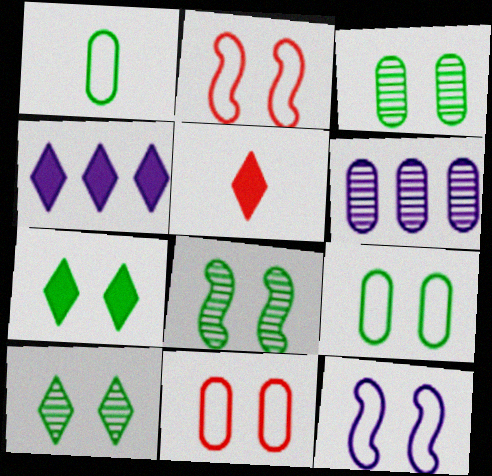[[3, 8, 10], 
[4, 5, 7], 
[7, 8, 9]]